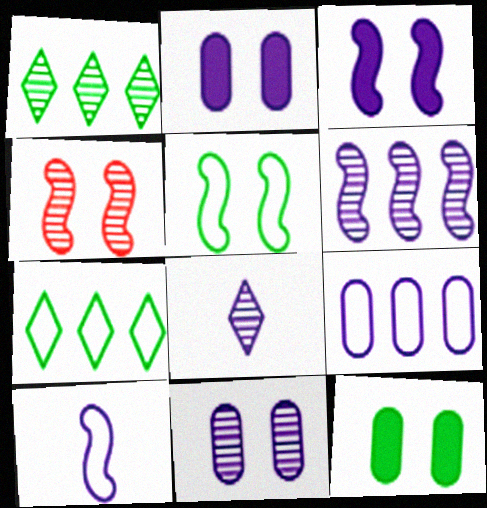[[3, 4, 5], 
[3, 6, 10], 
[3, 8, 9], 
[6, 8, 11]]